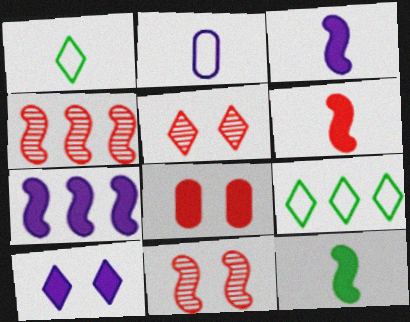[[3, 6, 12]]